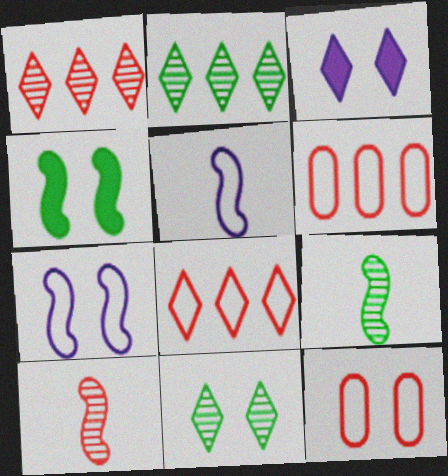[[3, 6, 9]]